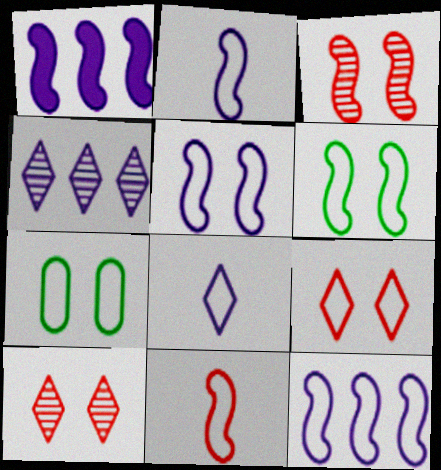[[2, 5, 12], 
[5, 7, 9], 
[6, 11, 12]]